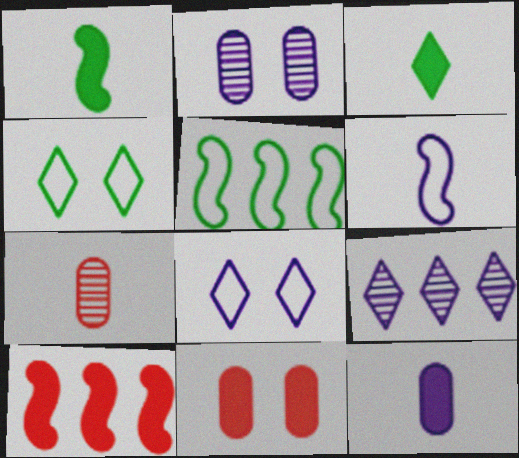[[3, 6, 7]]